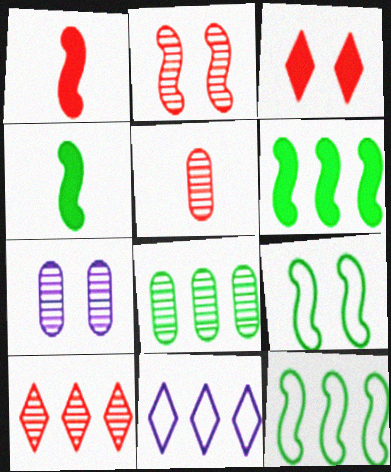[[2, 5, 10], 
[3, 7, 9], 
[5, 7, 8]]